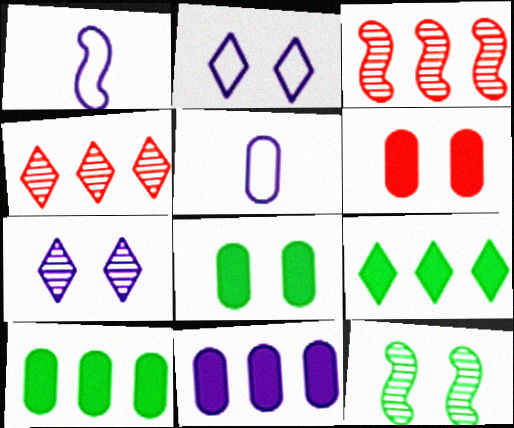[[1, 4, 8], 
[1, 7, 11], 
[2, 6, 12]]